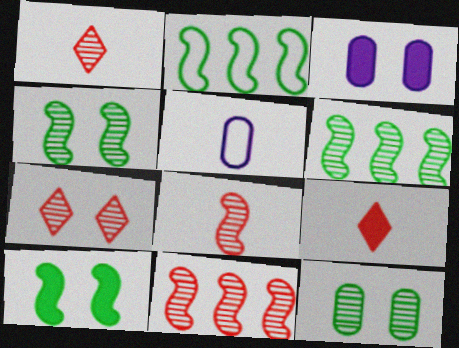[[1, 2, 3]]